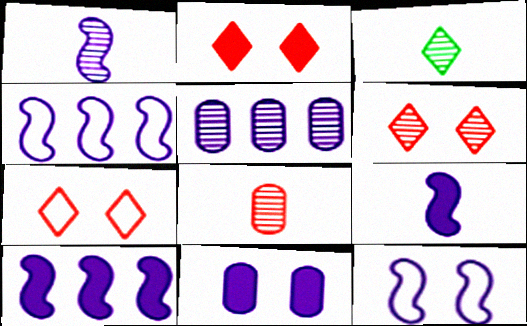[[1, 3, 8], 
[1, 10, 12], 
[2, 6, 7]]